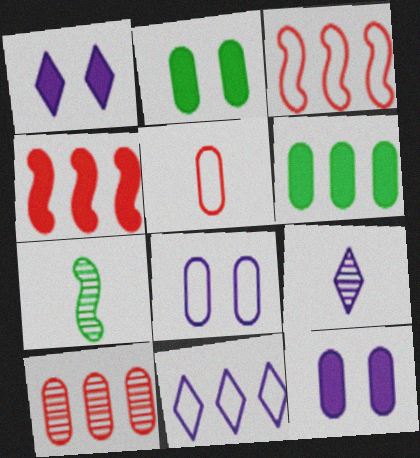[[1, 9, 11], 
[2, 3, 9]]